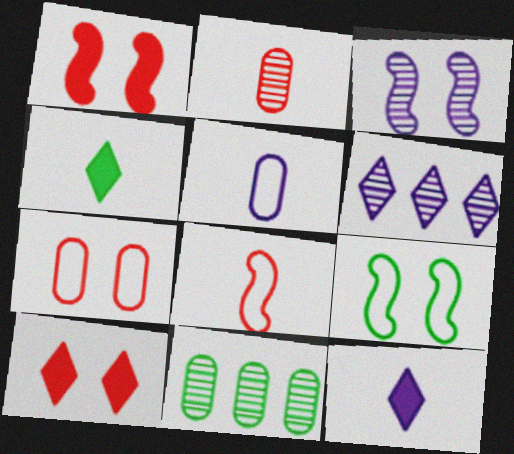[[1, 3, 9], 
[4, 9, 11]]